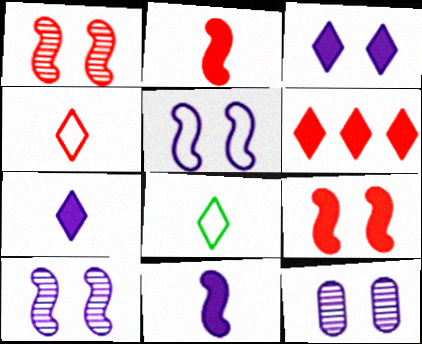[[3, 5, 12]]